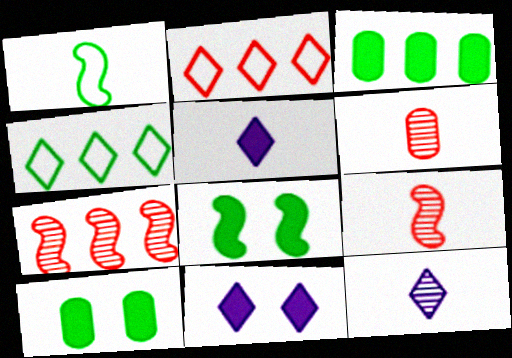[[1, 5, 6]]